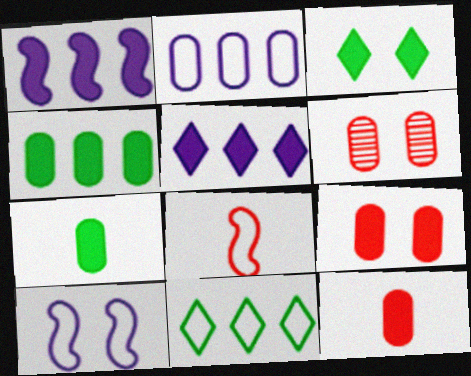[[1, 3, 12], 
[2, 6, 7], 
[3, 6, 10]]